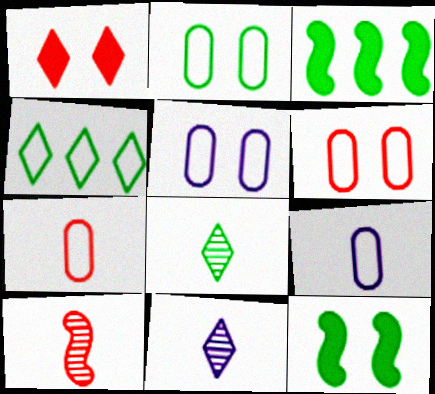[[1, 4, 11], 
[2, 3, 8], 
[2, 5, 6], 
[3, 6, 11]]